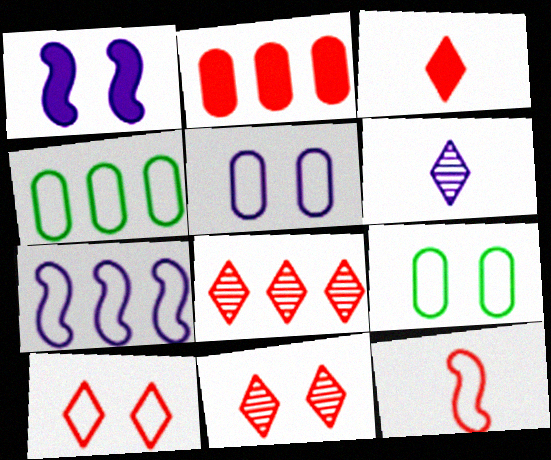[[1, 9, 11], 
[2, 11, 12], 
[3, 8, 10]]